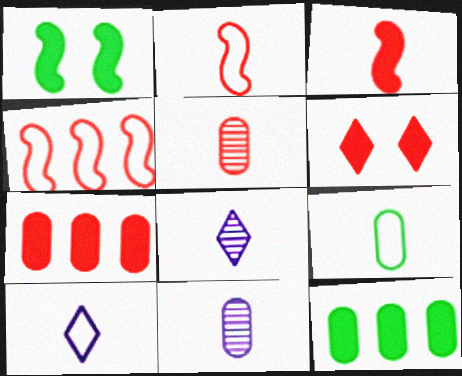[[2, 9, 10], 
[3, 6, 7], 
[3, 8, 9], 
[4, 5, 6]]